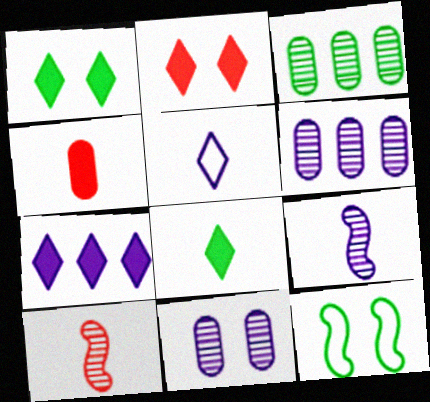[[2, 7, 8], 
[2, 11, 12], 
[3, 8, 12]]